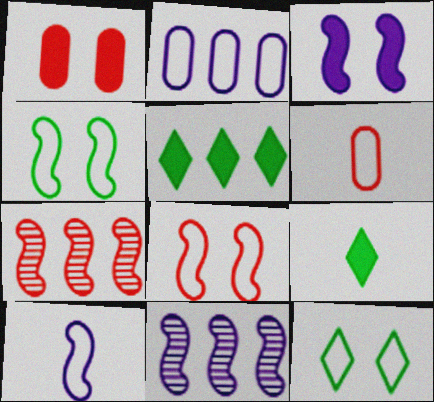[[2, 5, 7], 
[3, 10, 11]]